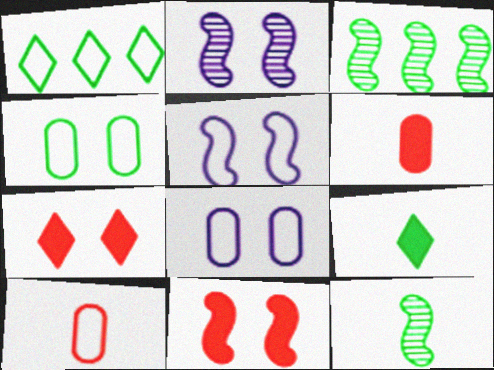[[1, 2, 6], 
[1, 5, 10], 
[2, 4, 7], 
[3, 4, 9]]